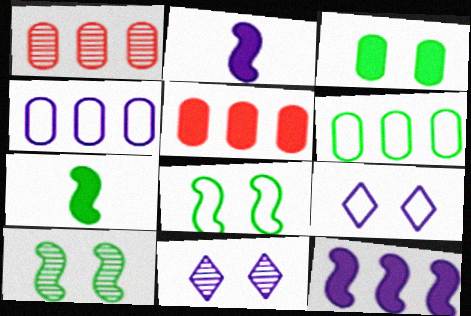[[1, 7, 9], 
[2, 4, 11]]